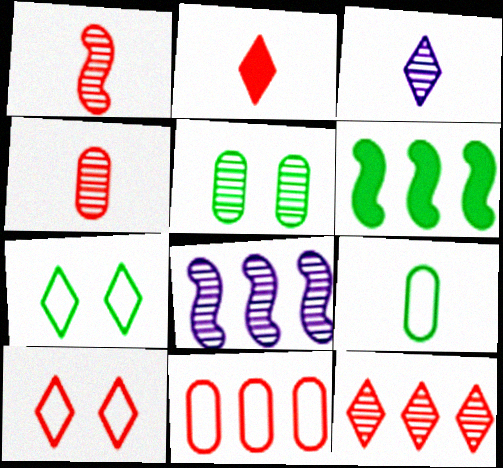[[2, 10, 12]]